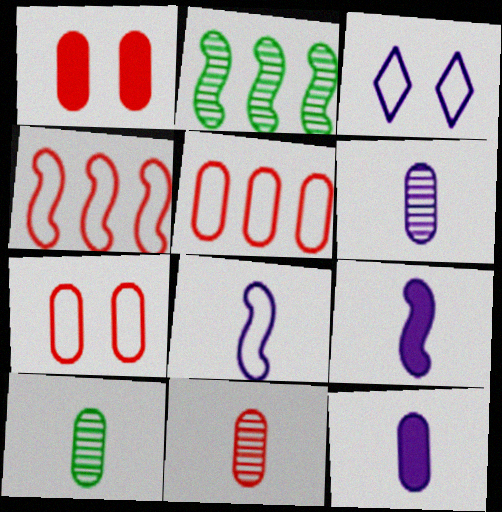[[1, 5, 11], 
[6, 10, 11]]